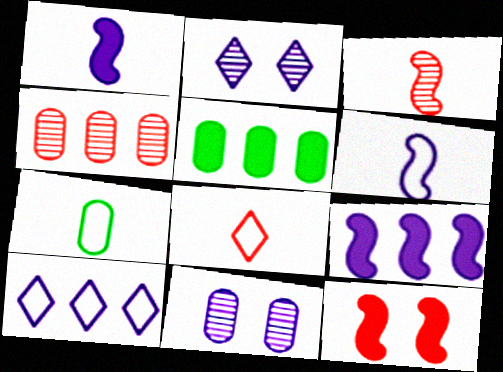[[1, 10, 11], 
[4, 8, 12], 
[6, 7, 8]]